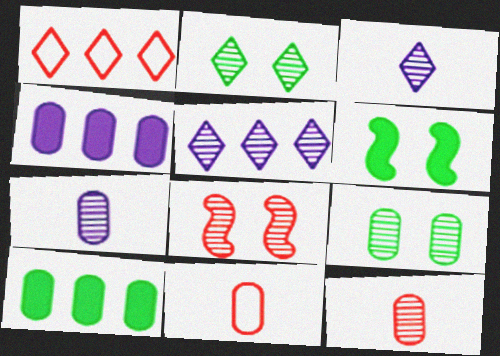[[1, 6, 7], 
[4, 9, 11], 
[5, 6, 11]]